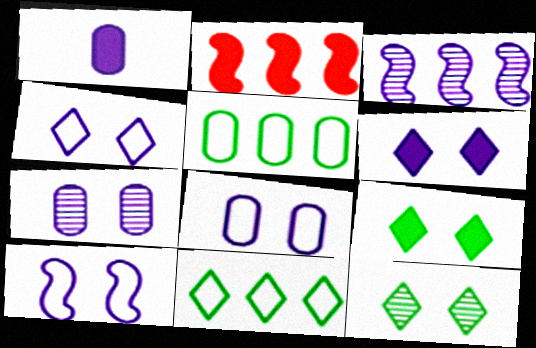[[1, 2, 9], 
[1, 3, 4], 
[4, 8, 10], 
[6, 7, 10]]